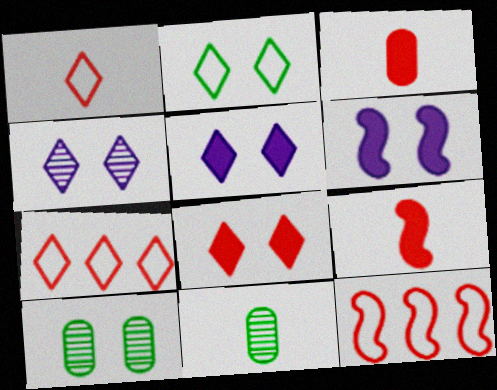[[2, 4, 8], 
[5, 11, 12], 
[6, 7, 11]]